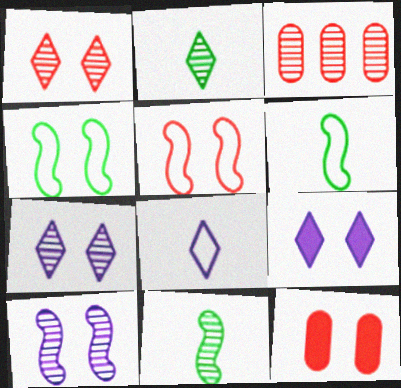[[1, 5, 12], 
[2, 3, 10], 
[3, 6, 9], 
[3, 7, 11], 
[4, 7, 12]]